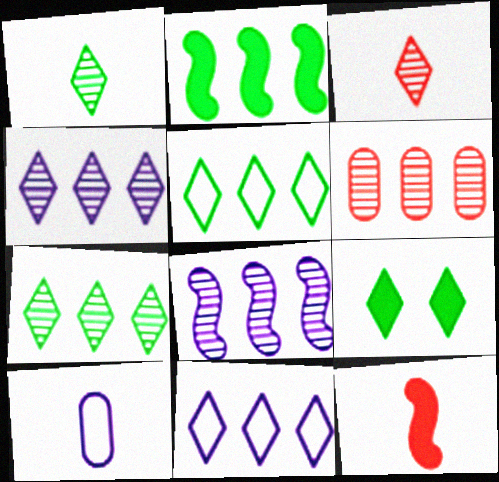[[1, 5, 9], 
[1, 10, 12], 
[2, 6, 11], 
[3, 9, 11], 
[6, 7, 8]]